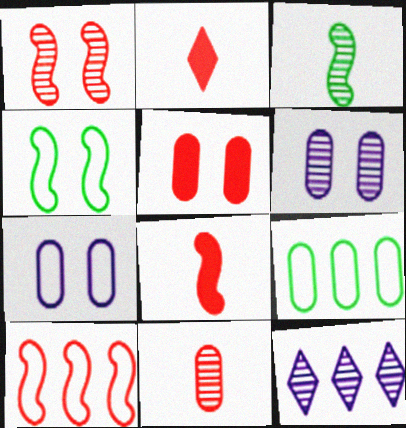[[1, 8, 10]]